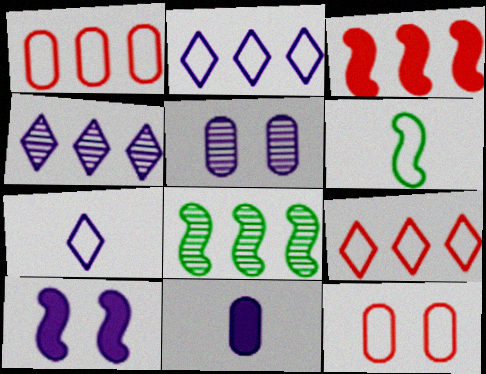[[2, 6, 12]]